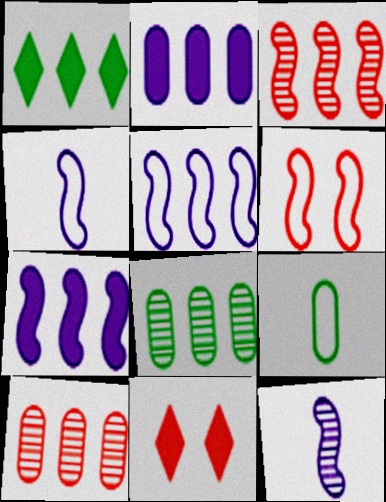[[1, 5, 10], 
[4, 8, 11]]